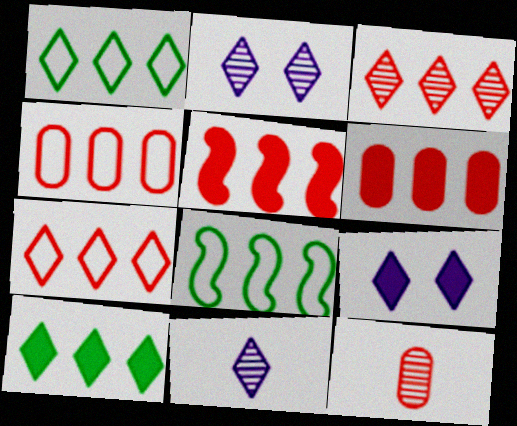[[3, 4, 5], 
[8, 9, 12]]